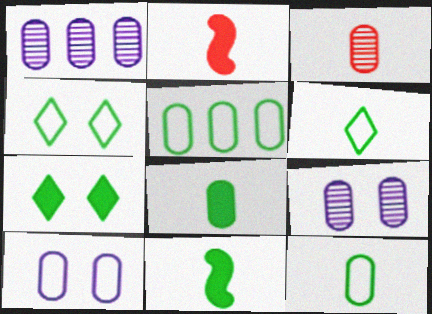[[1, 2, 4]]